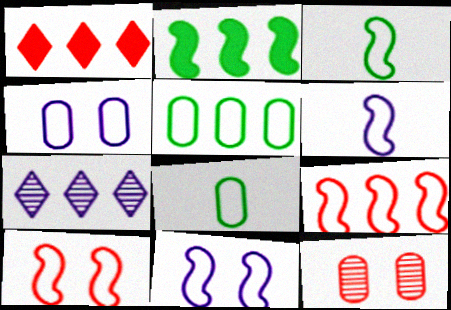[[3, 9, 11]]